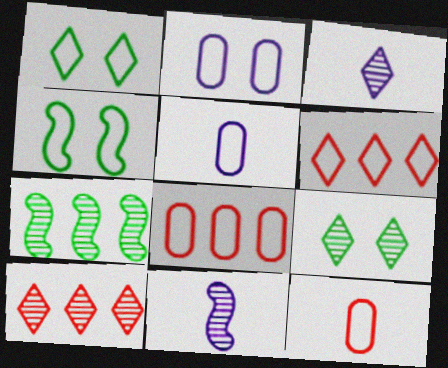[[3, 9, 10], 
[4, 5, 6]]